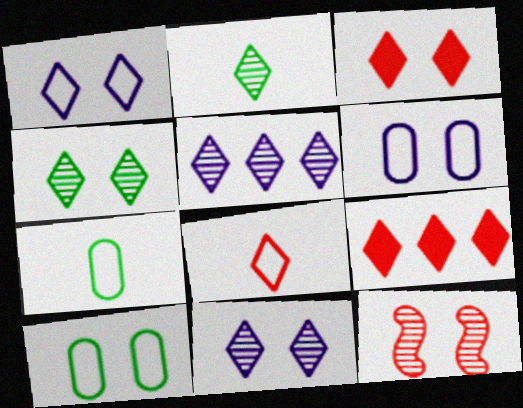[[1, 2, 9], 
[1, 3, 4]]